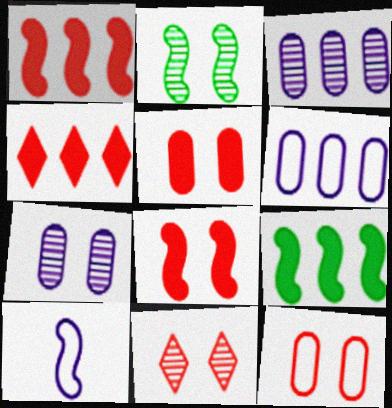[[1, 2, 10], 
[2, 7, 11], 
[8, 11, 12]]